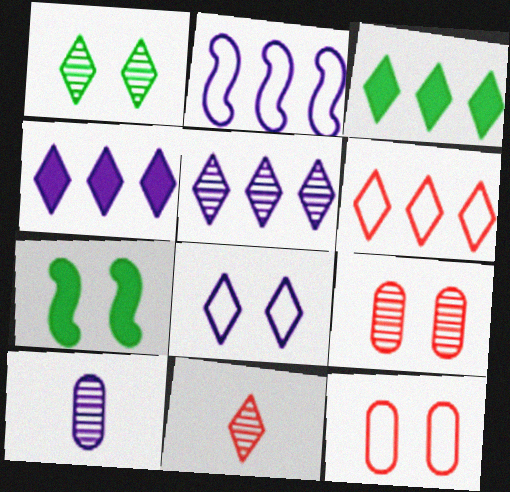[[1, 5, 11], 
[3, 5, 6], 
[3, 8, 11], 
[6, 7, 10], 
[7, 8, 9]]